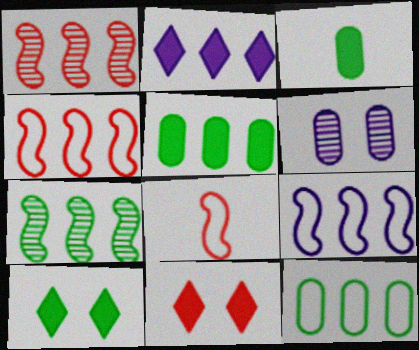[[1, 2, 12]]